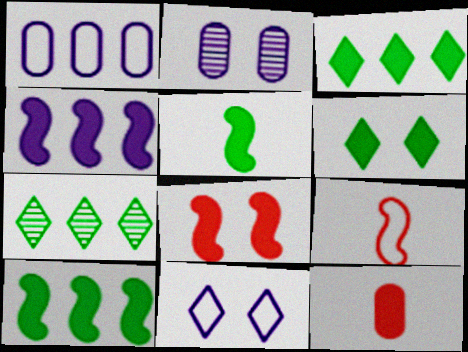[[2, 3, 9], 
[4, 5, 8], 
[4, 6, 12]]